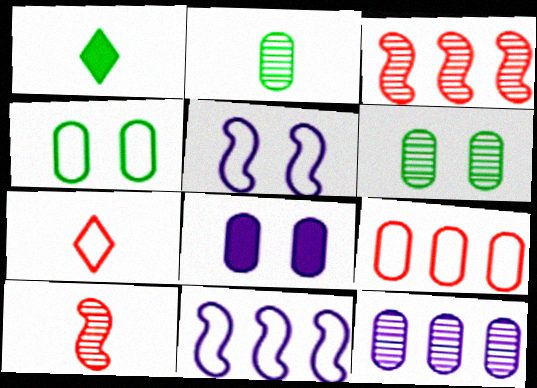[[2, 8, 9], 
[4, 7, 11]]